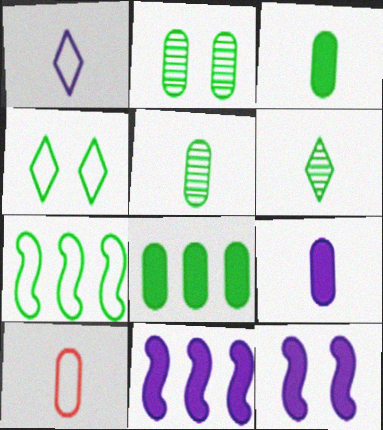[[5, 9, 10]]